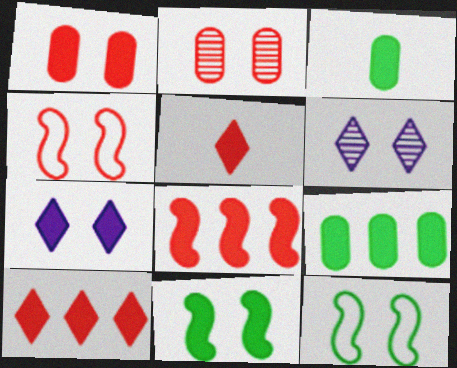[[1, 5, 8], 
[1, 6, 12], 
[1, 7, 11], 
[2, 7, 12], 
[3, 7, 8]]